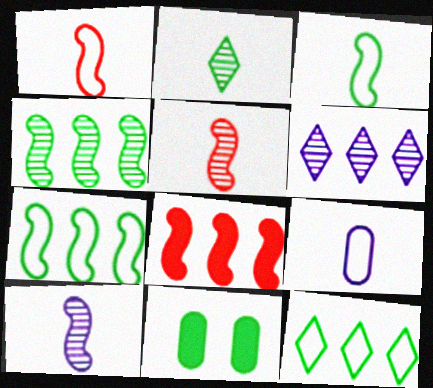[[1, 6, 11], 
[2, 7, 11]]